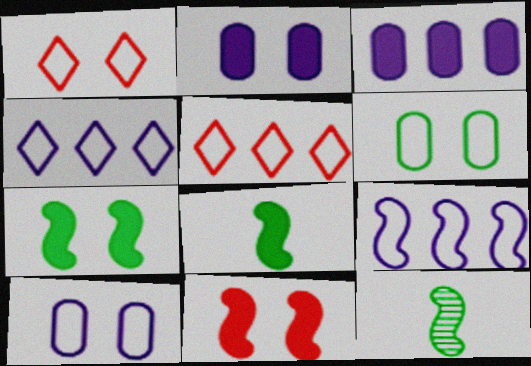[[1, 3, 12], 
[2, 5, 12], 
[9, 11, 12]]